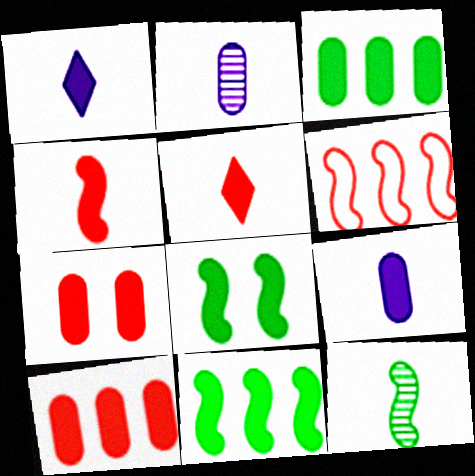[[1, 7, 11], 
[1, 8, 10], 
[3, 7, 9]]